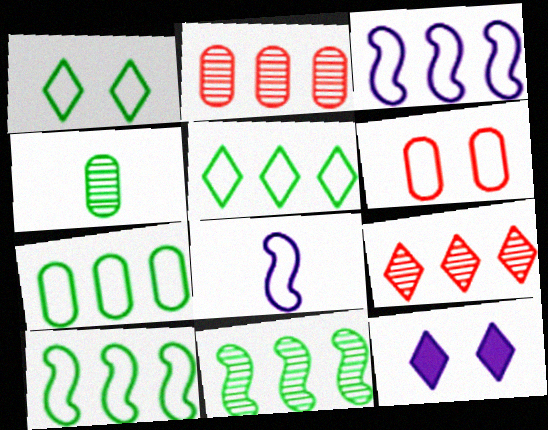[[5, 6, 8], 
[5, 7, 10]]